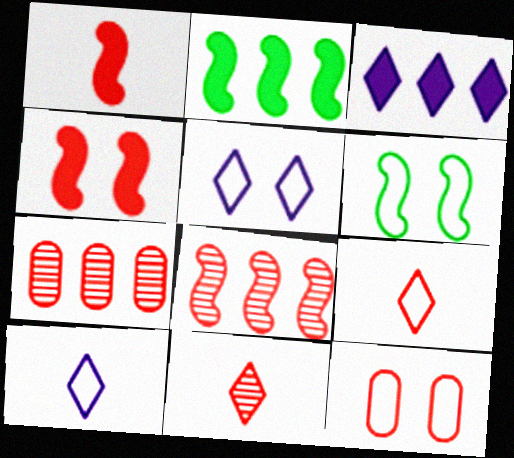[[4, 7, 9], 
[5, 6, 12]]